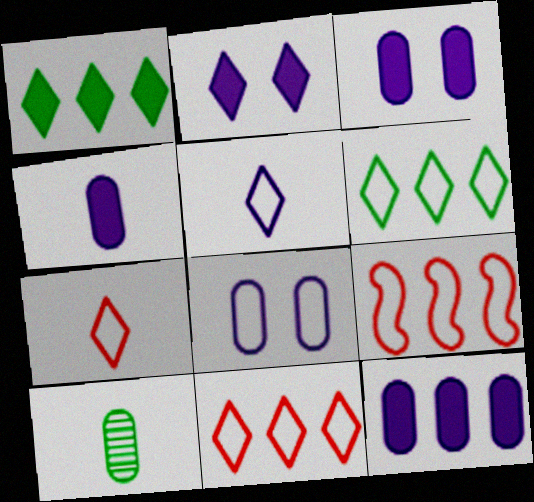[[2, 9, 10], 
[3, 4, 12]]